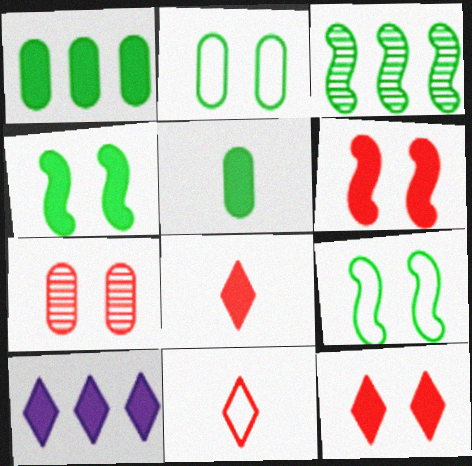[[5, 6, 10]]